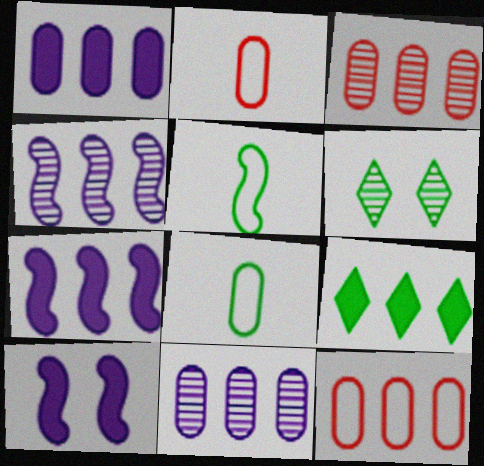[[2, 6, 7], 
[4, 9, 12]]